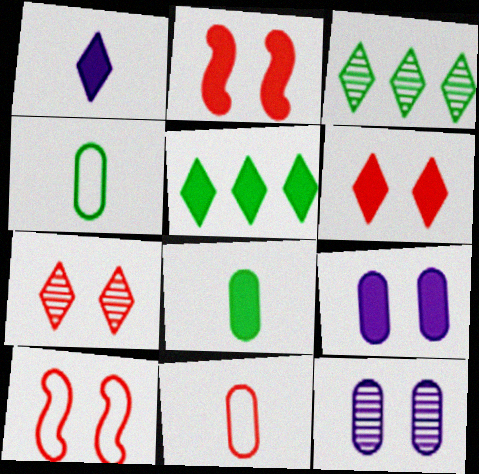[[1, 5, 6]]